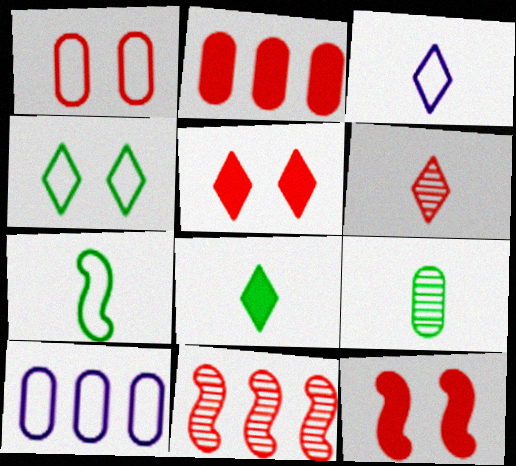[[3, 6, 8], 
[7, 8, 9]]